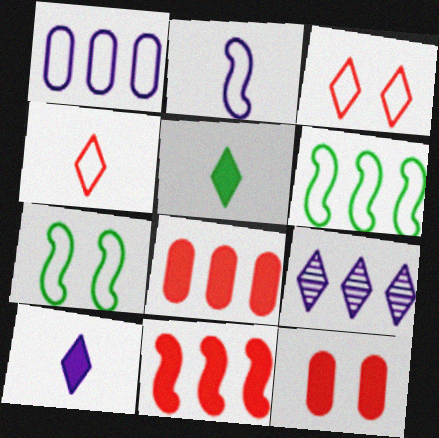[[1, 4, 7], 
[3, 5, 9], 
[6, 8, 9]]